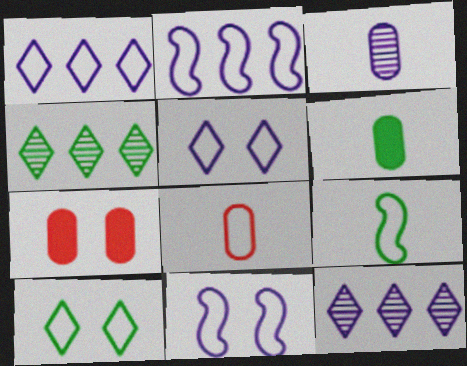[[2, 8, 10], 
[3, 6, 8], 
[7, 9, 12]]